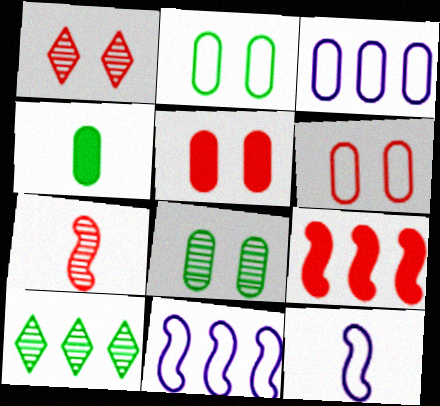[[1, 4, 11], 
[3, 9, 10], 
[5, 10, 12]]